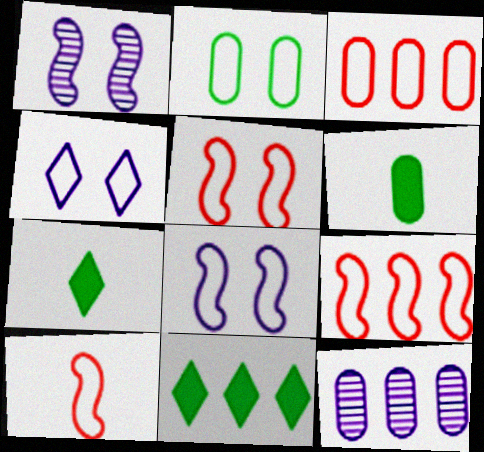[[1, 3, 7], 
[2, 4, 5], 
[5, 7, 12], 
[5, 9, 10], 
[9, 11, 12]]